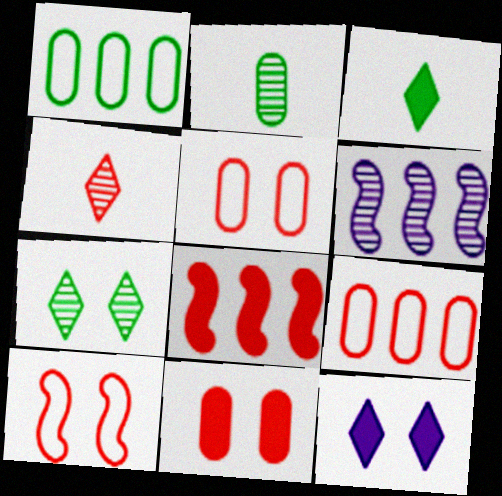[[3, 5, 6], 
[4, 5, 8]]